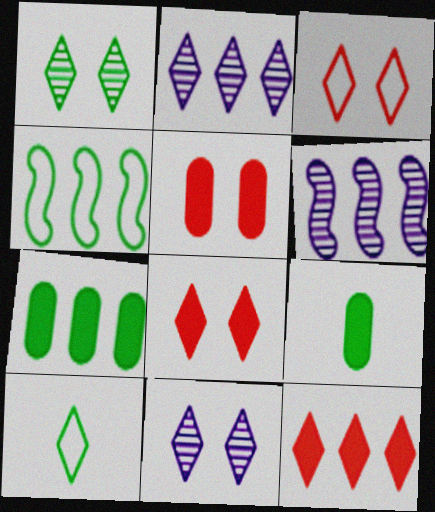[[1, 4, 9], 
[2, 8, 10], 
[3, 6, 9], 
[5, 6, 10], 
[10, 11, 12]]